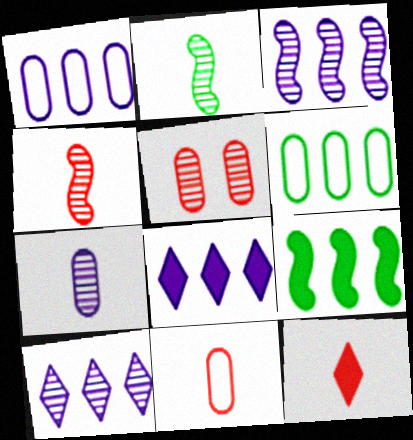[[1, 3, 8], 
[2, 5, 10], 
[4, 11, 12]]